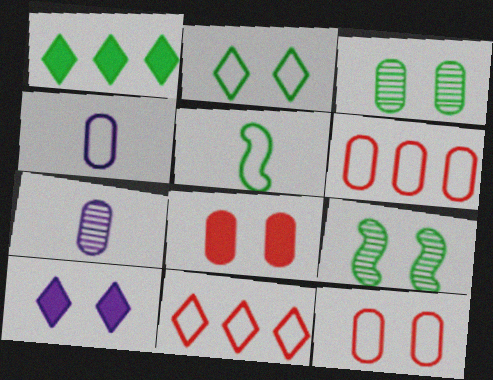[[1, 3, 5], 
[9, 10, 12]]